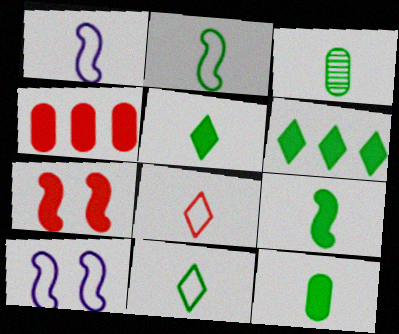[[2, 3, 5], 
[3, 9, 11], 
[5, 9, 12]]